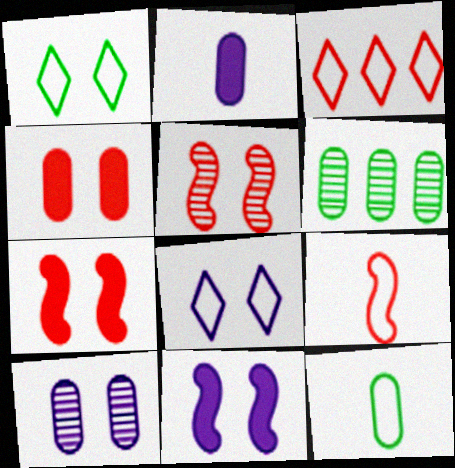[[1, 7, 10], 
[8, 10, 11]]